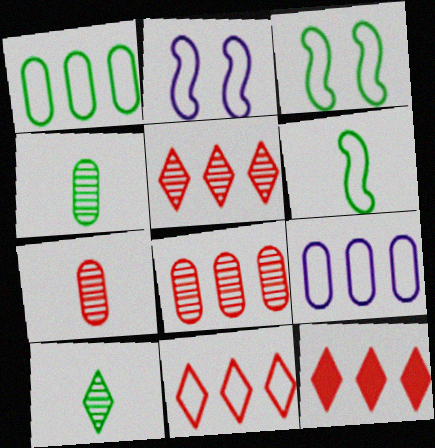[[2, 4, 12], 
[5, 11, 12]]